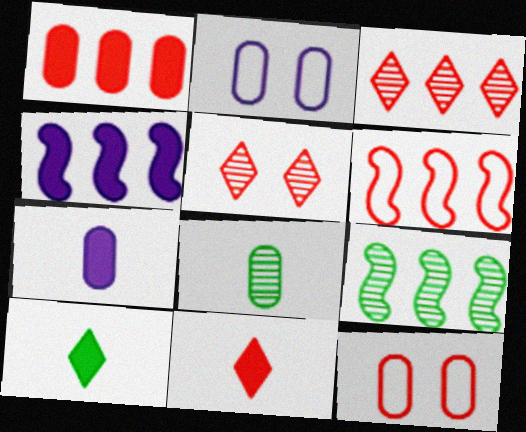[[1, 2, 8], 
[1, 3, 6], 
[2, 9, 11], 
[4, 6, 9]]